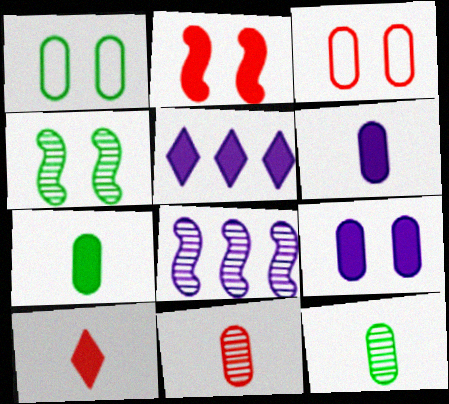[[1, 8, 10], 
[2, 5, 7]]